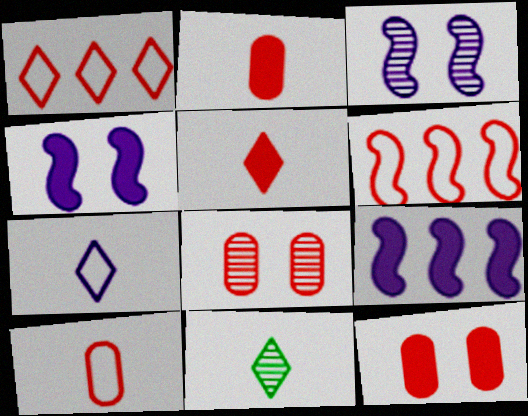[[5, 6, 8], 
[5, 7, 11]]